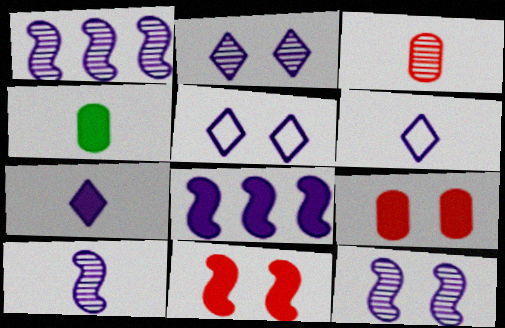[[1, 10, 12]]